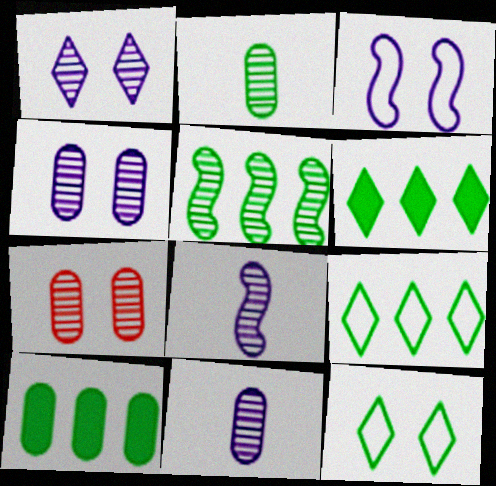[[5, 9, 10]]